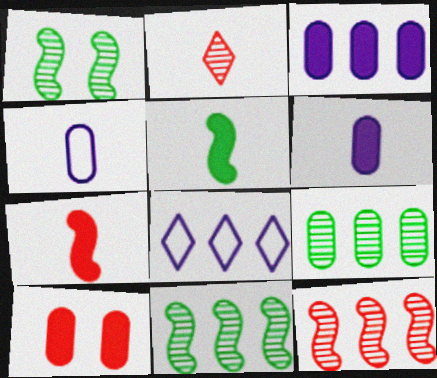[[2, 4, 5], 
[4, 9, 10]]